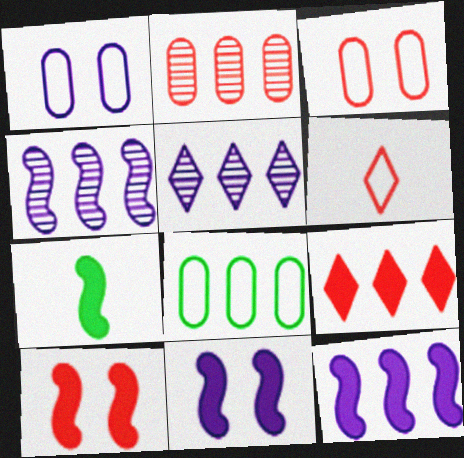[[2, 6, 10], 
[3, 5, 7], 
[4, 8, 9], 
[7, 10, 12]]